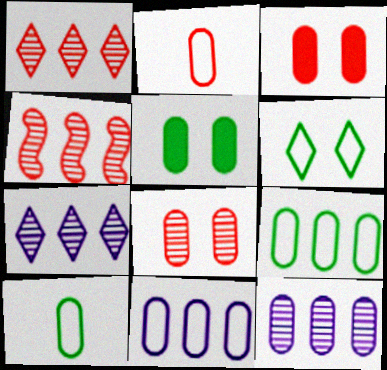[[2, 5, 12], 
[3, 10, 12]]